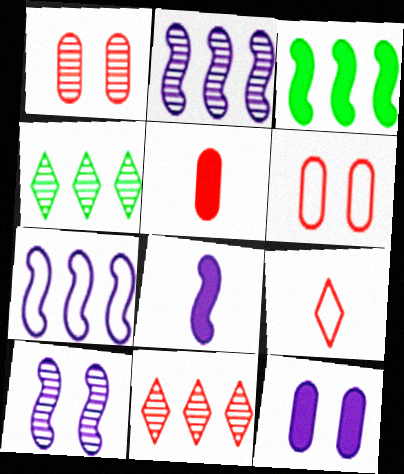[[4, 6, 8], 
[7, 8, 10]]